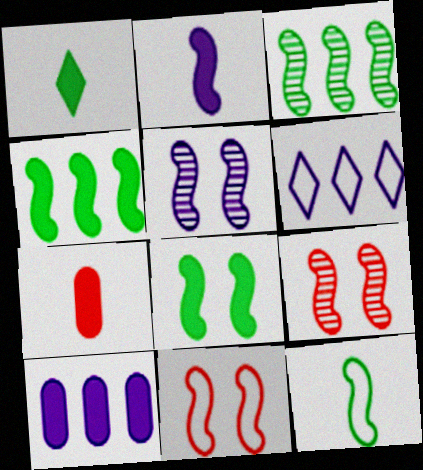[[1, 2, 7], 
[2, 3, 11], 
[3, 8, 12], 
[5, 8, 11]]